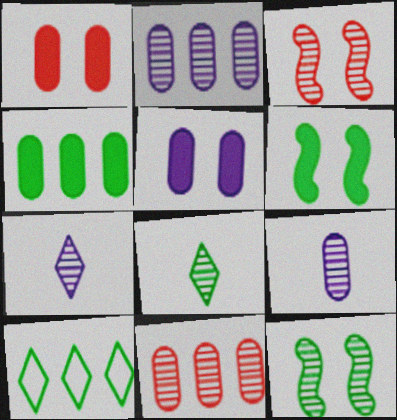[[2, 3, 8], 
[7, 11, 12]]